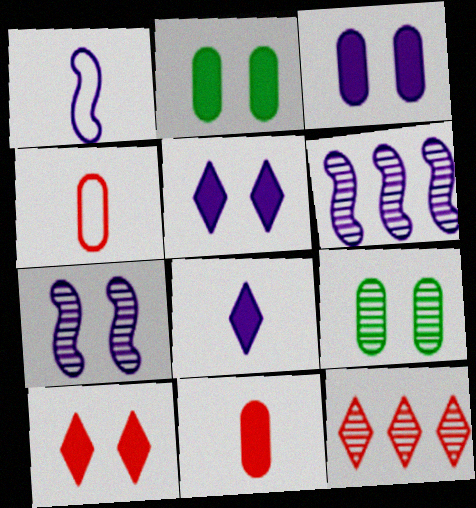[[1, 2, 12]]